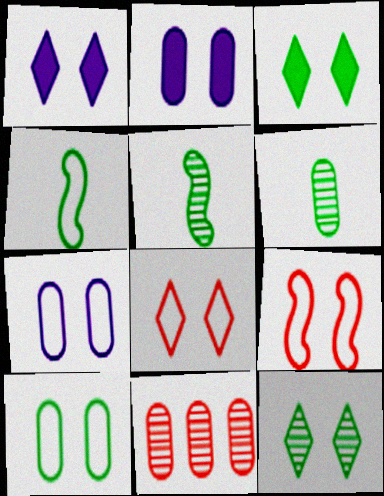[[1, 4, 11], 
[1, 8, 12], 
[2, 9, 12]]